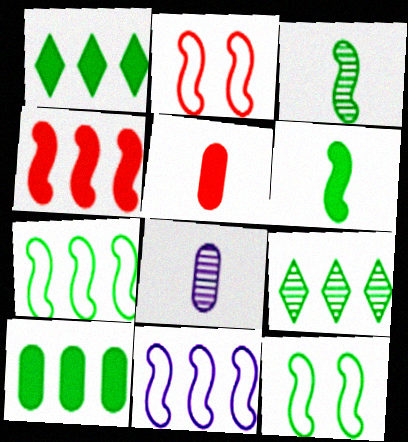[[1, 2, 8], 
[7, 9, 10]]